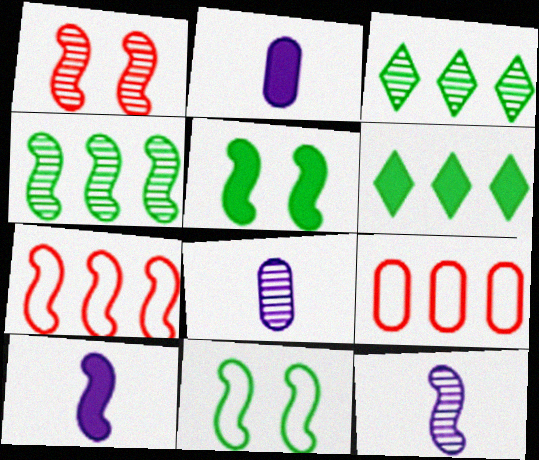[[1, 3, 8], 
[1, 4, 12], 
[5, 7, 12]]